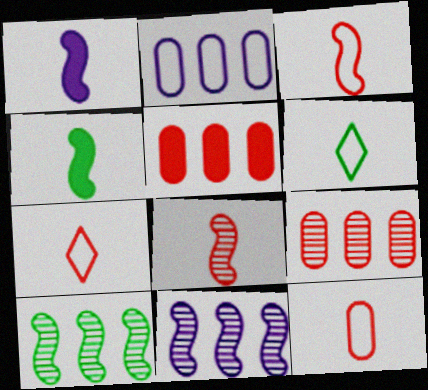[[3, 7, 12]]